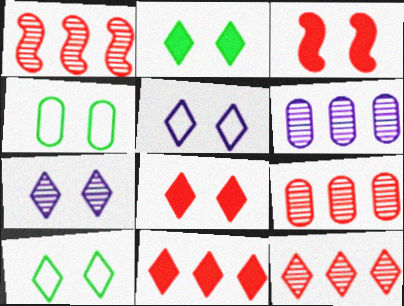[[1, 9, 12], 
[3, 4, 7], 
[7, 8, 10]]